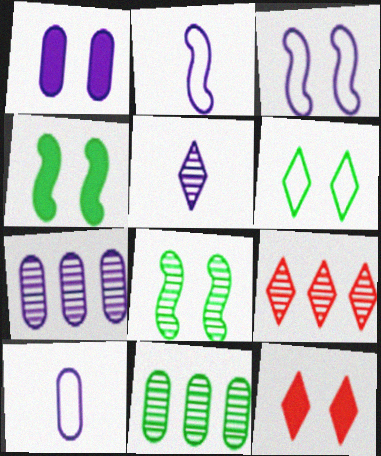[[1, 4, 12], 
[1, 7, 10], 
[2, 11, 12], 
[4, 9, 10]]